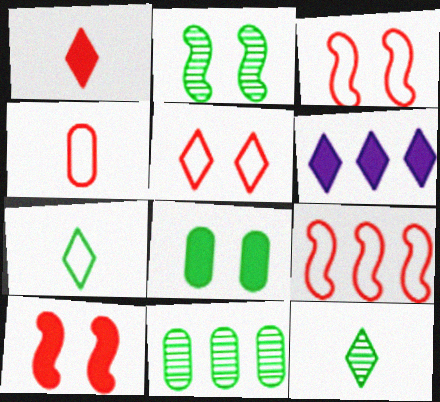[[2, 4, 6], 
[2, 11, 12], 
[4, 5, 9], 
[5, 6, 12], 
[6, 9, 11]]